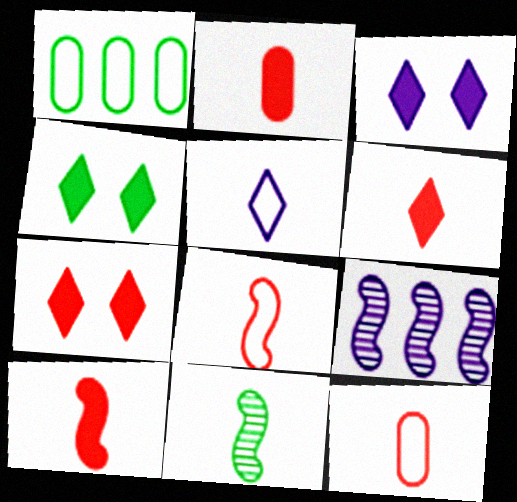[[1, 4, 11], 
[2, 5, 11], 
[2, 6, 10], 
[3, 4, 7], 
[4, 9, 12]]